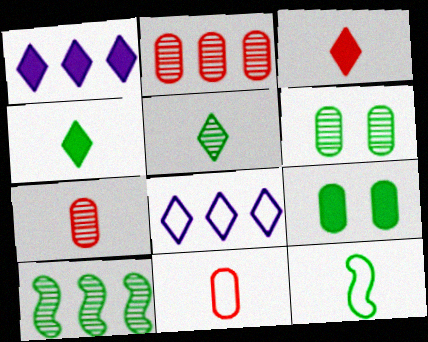[[5, 6, 10]]